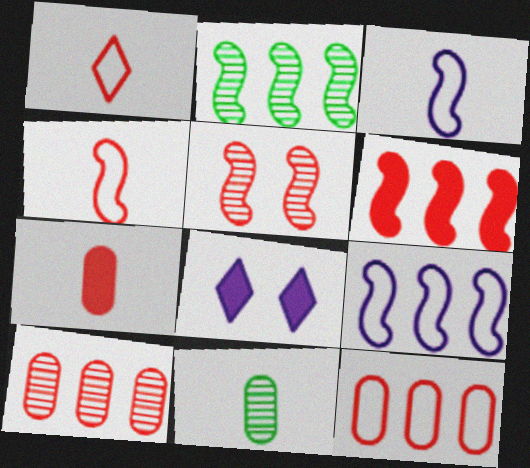[[2, 6, 9], 
[4, 5, 6]]